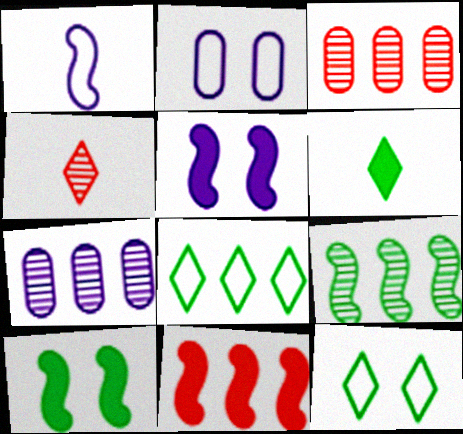[[7, 8, 11]]